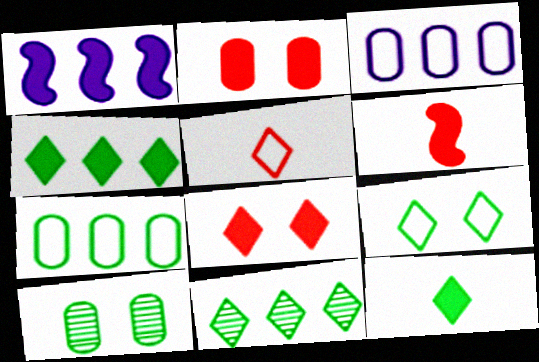[[1, 2, 12], 
[1, 5, 10], 
[9, 11, 12]]